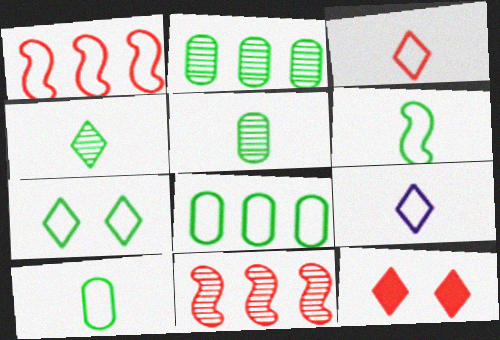[[6, 7, 8]]